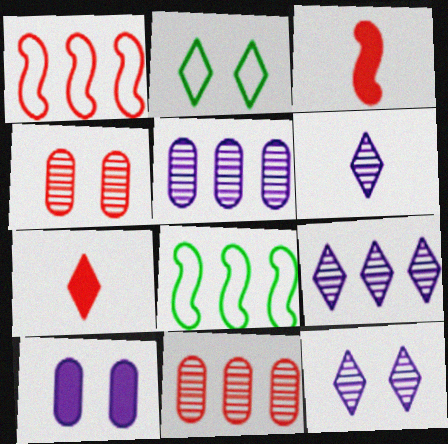[[1, 4, 7], 
[2, 3, 5], 
[2, 7, 9], 
[6, 9, 12]]